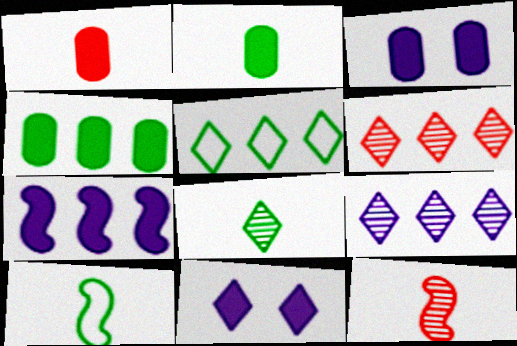[[1, 3, 4], 
[2, 8, 10], 
[3, 5, 12], 
[3, 6, 10]]